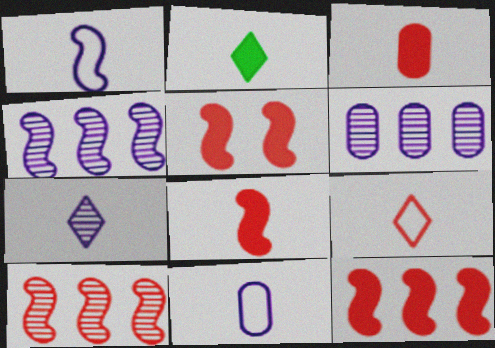[[2, 7, 9], 
[5, 8, 12]]